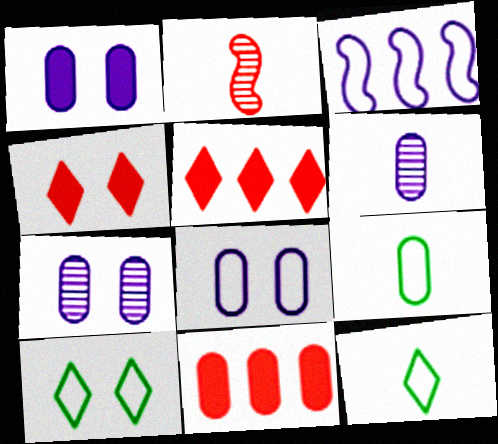[[1, 7, 8], 
[7, 9, 11]]